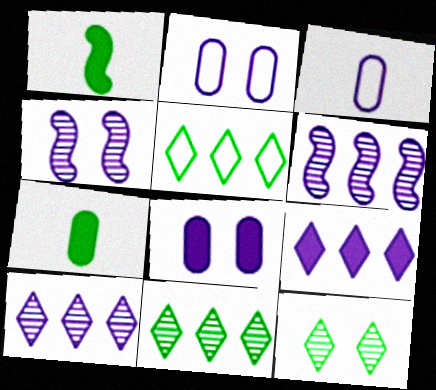[[3, 4, 9]]